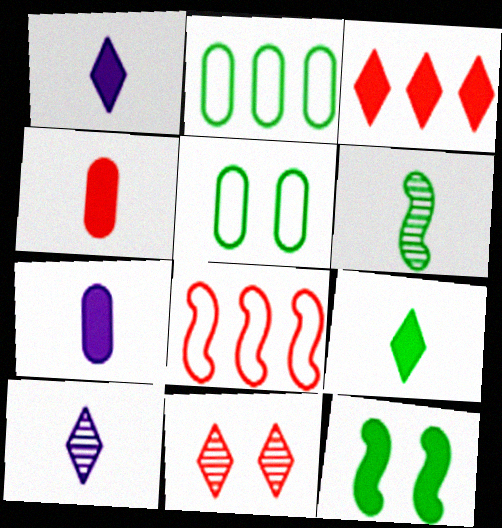[[3, 7, 12], 
[4, 8, 11]]